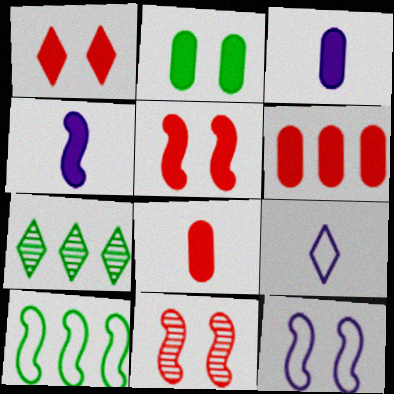[[1, 7, 9], 
[2, 3, 6], 
[4, 10, 11], 
[7, 8, 12]]